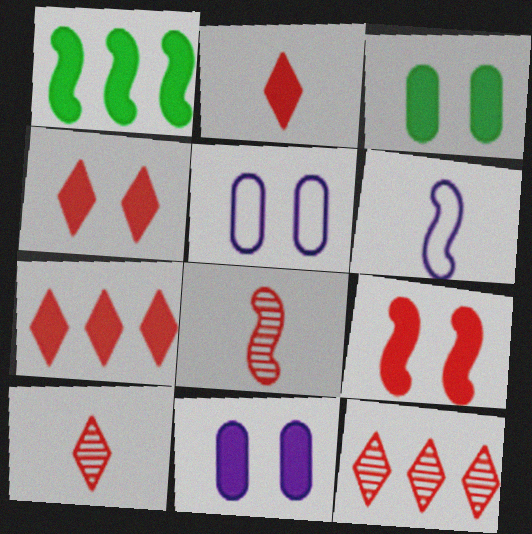[[1, 2, 11], 
[1, 5, 10], 
[2, 4, 7], 
[3, 6, 12]]